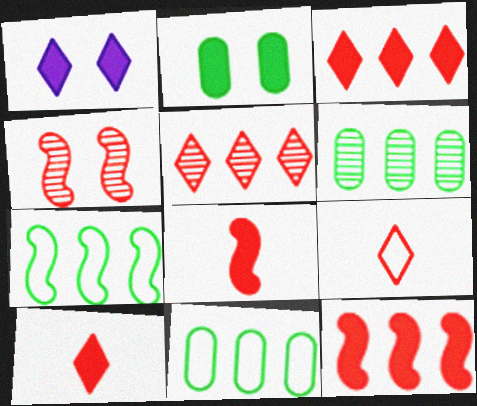[]